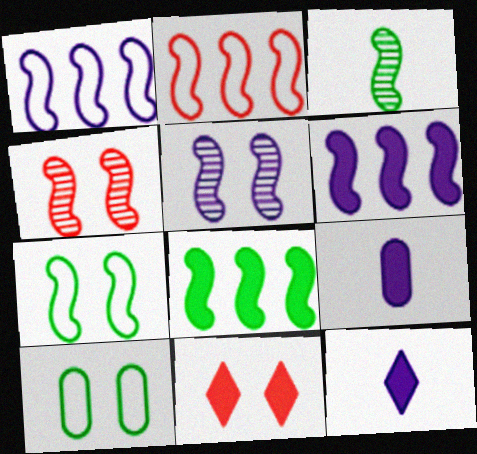[[3, 7, 8], 
[5, 10, 11], 
[8, 9, 11]]